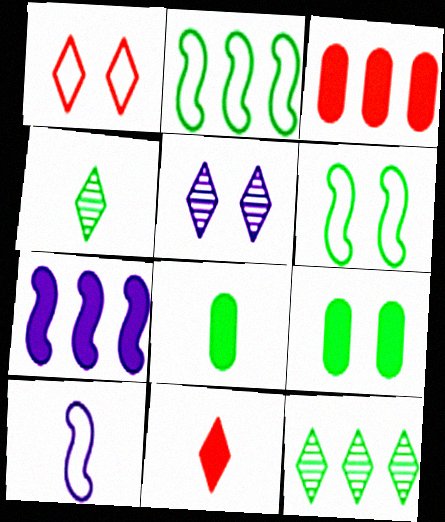[[2, 4, 9], 
[6, 8, 12], 
[7, 9, 11]]